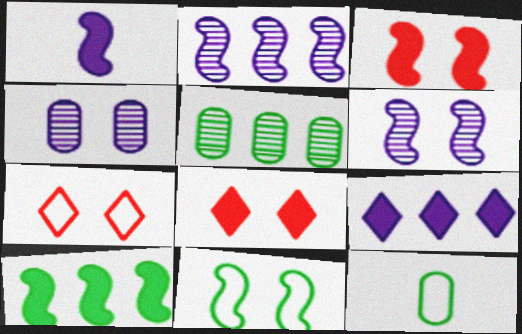[[1, 3, 10], 
[1, 5, 7], 
[2, 8, 12], 
[3, 6, 11], 
[4, 8, 11]]